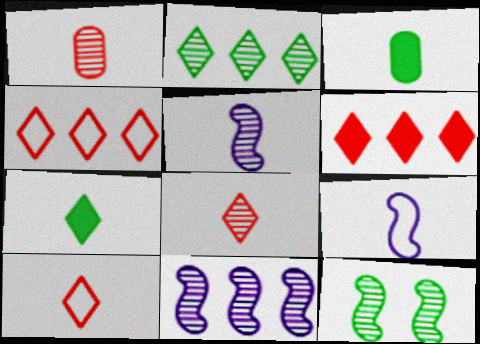[[1, 7, 9], 
[3, 5, 10], 
[3, 8, 9]]